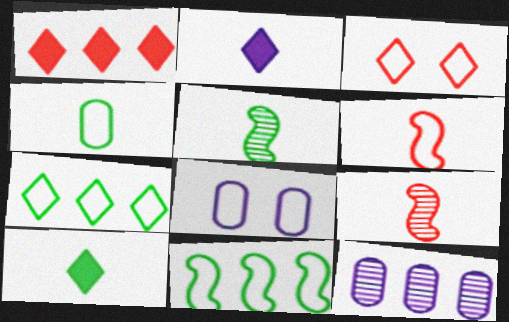[[1, 5, 8], 
[1, 11, 12], 
[2, 4, 9], 
[4, 5, 10], 
[6, 7, 8]]